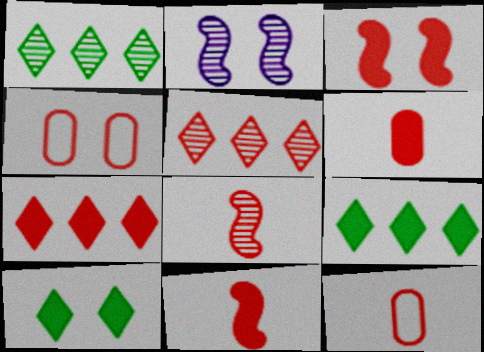[[2, 4, 10], 
[2, 9, 12], 
[3, 5, 12], 
[3, 6, 7], 
[4, 5, 11], 
[4, 7, 8]]